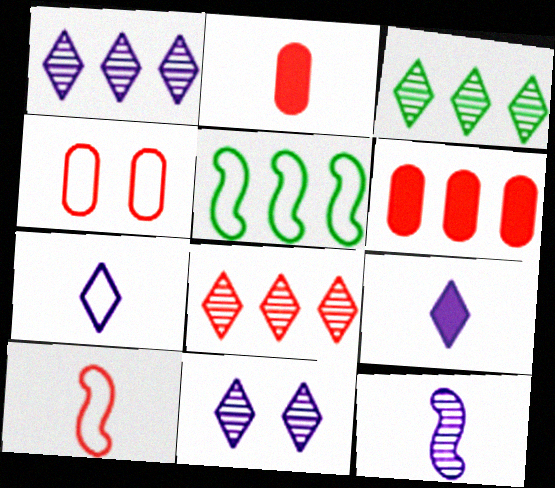[[1, 3, 8], 
[1, 5, 6], 
[2, 5, 11], 
[4, 5, 7]]